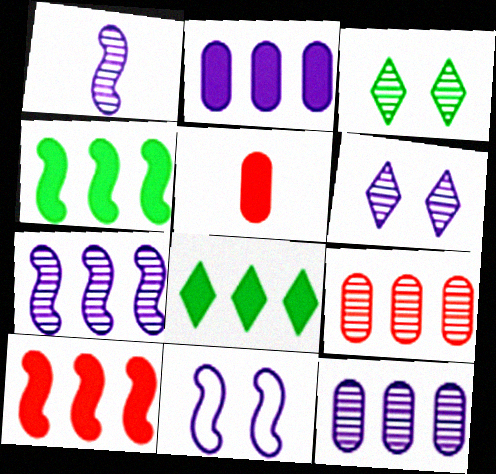[[1, 3, 9], 
[1, 6, 12], 
[2, 8, 10]]